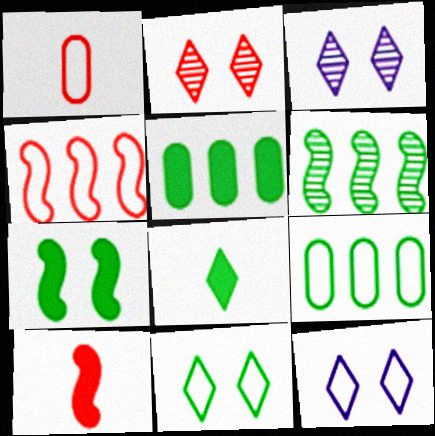[[3, 9, 10], 
[5, 7, 8]]